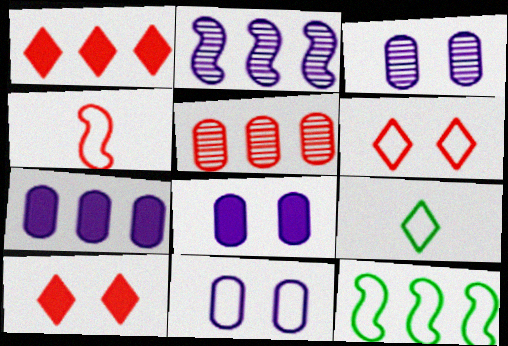[[3, 8, 11], 
[4, 5, 10]]